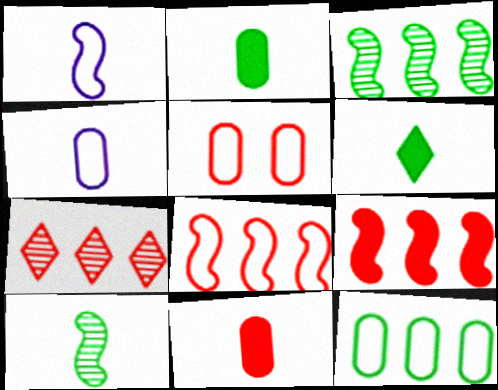[[4, 5, 12]]